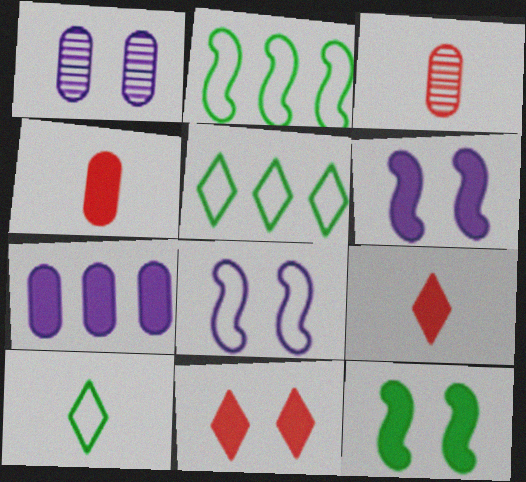[[1, 2, 9], 
[3, 5, 6], 
[7, 9, 12]]